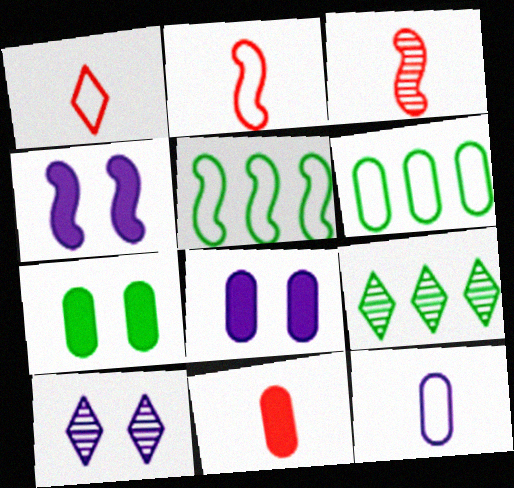[[1, 3, 11], 
[2, 8, 9], 
[3, 4, 5], 
[5, 10, 11]]